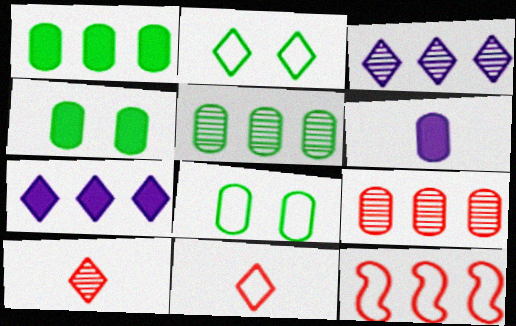[[1, 3, 12], 
[2, 7, 10], 
[5, 7, 12], 
[6, 8, 9]]